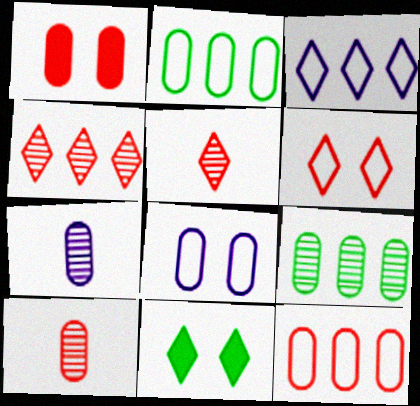[[1, 2, 7], 
[1, 10, 12], 
[3, 5, 11]]